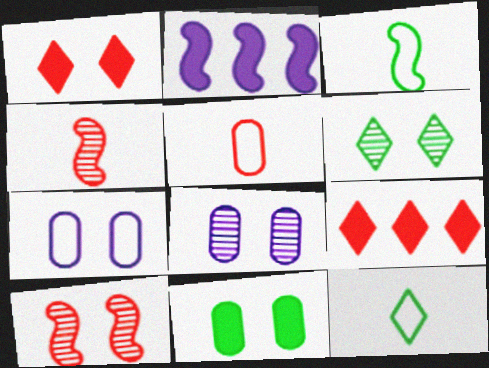[[2, 3, 10], 
[2, 5, 6], 
[3, 8, 9], 
[5, 9, 10], 
[6, 8, 10]]